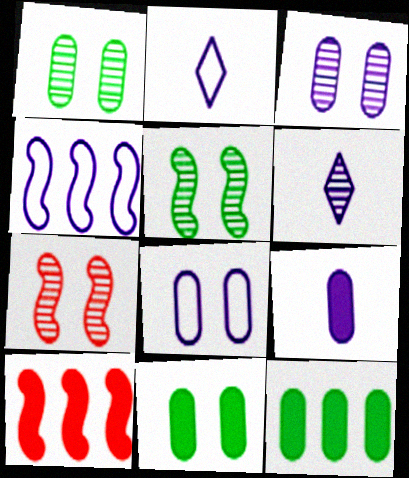[[1, 2, 10], 
[2, 4, 8], 
[2, 7, 12]]